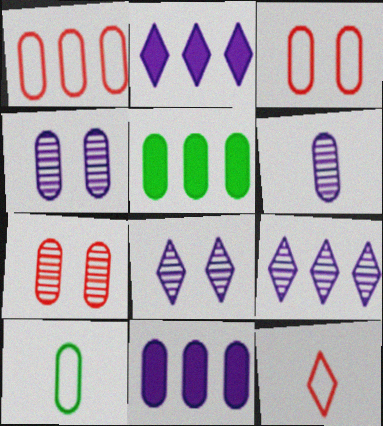[[3, 5, 6], 
[7, 10, 11]]